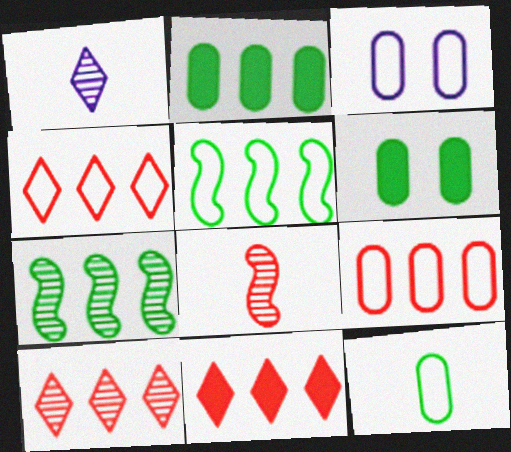[[3, 9, 12], 
[4, 10, 11]]